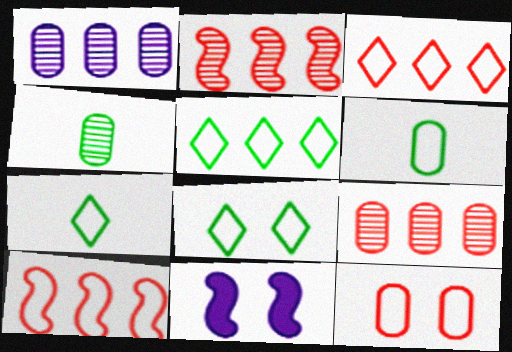[[3, 4, 11], 
[5, 7, 8], 
[7, 9, 11]]